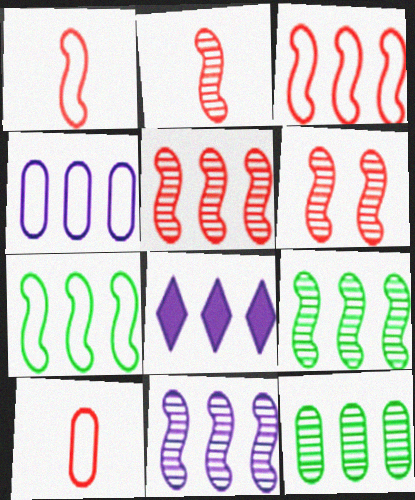[[2, 5, 6], 
[3, 8, 12], 
[4, 8, 11], 
[5, 9, 11]]